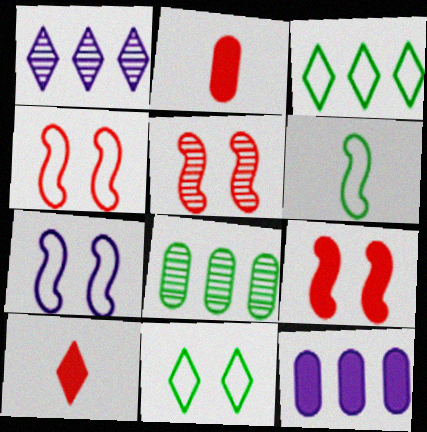[[1, 10, 11], 
[4, 5, 9], 
[7, 8, 10]]